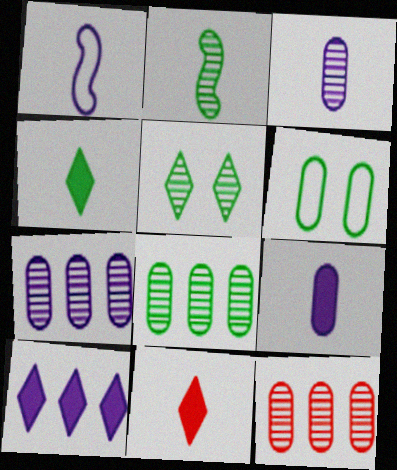[[2, 5, 8], 
[6, 9, 12], 
[7, 8, 12]]